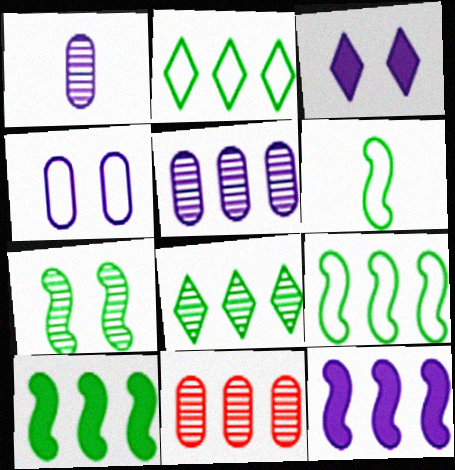[[2, 11, 12], 
[3, 6, 11], 
[6, 7, 10]]